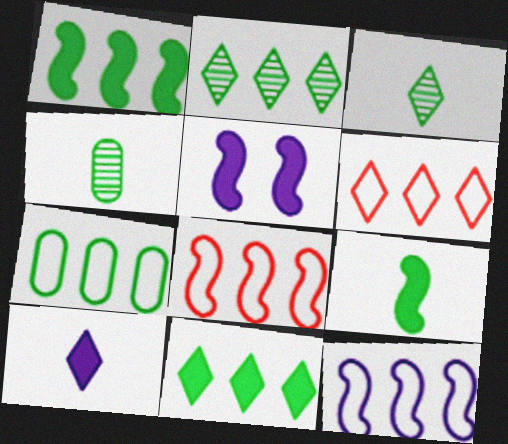[[1, 2, 7], 
[4, 5, 6], 
[6, 7, 12]]